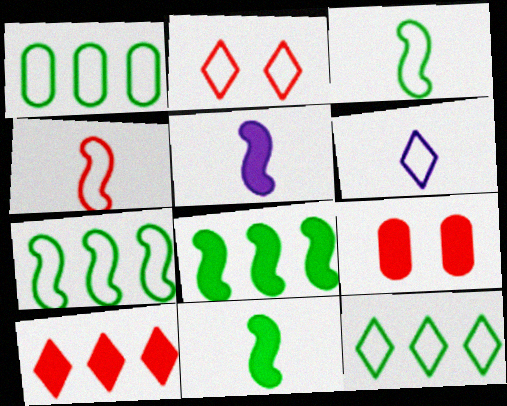[[1, 7, 12], 
[2, 6, 12]]